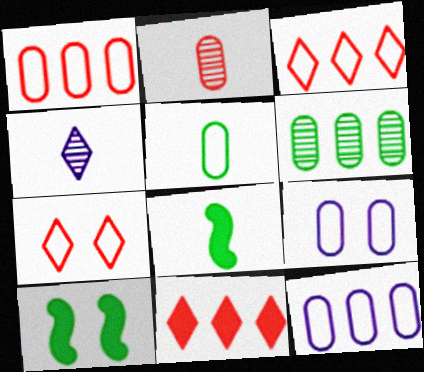[[1, 4, 10], 
[1, 5, 9]]